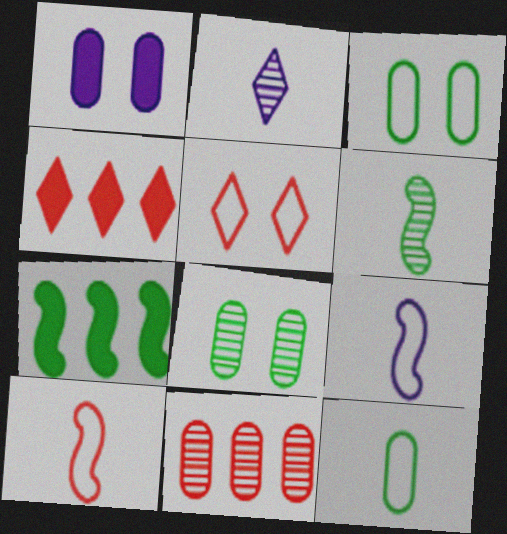[[1, 11, 12], 
[4, 8, 9]]